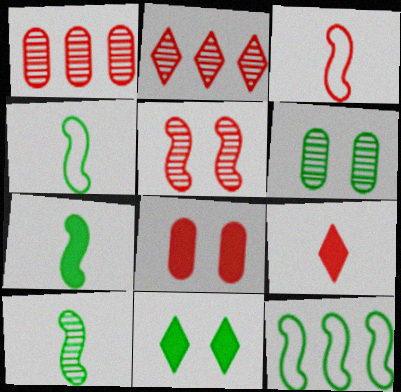[[2, 3, 8], 
[4, 7, 10]]